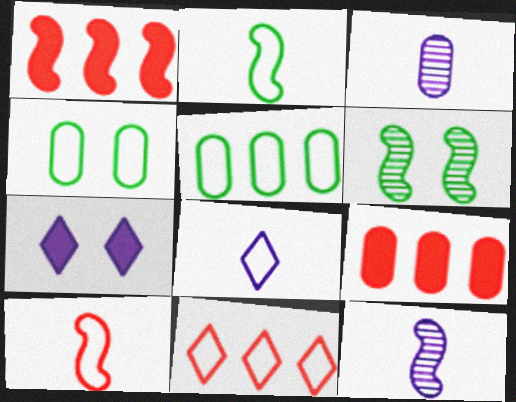[[3, 4, 9], 
[6, 8, 9]]